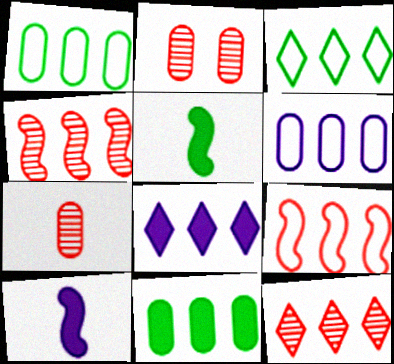[[1, 4, 8], 
[2, 3, 10], 
[3, 6, 9], 
[3, 8, 12]]